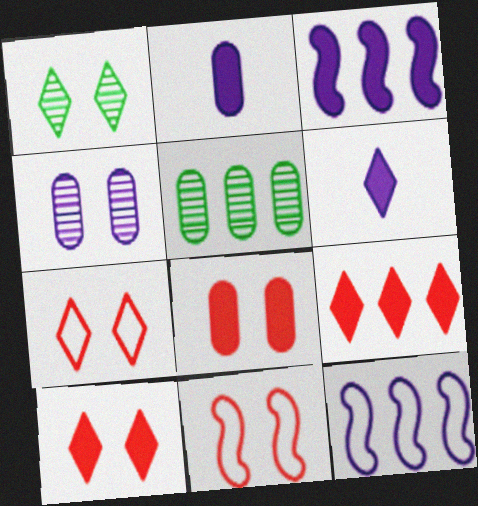[[4, 6, 12], 
[5, 6, 11], 
[5, 9, 12]]